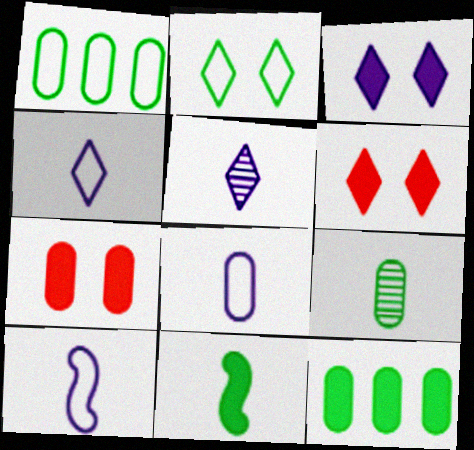[[4, 8, 10]]